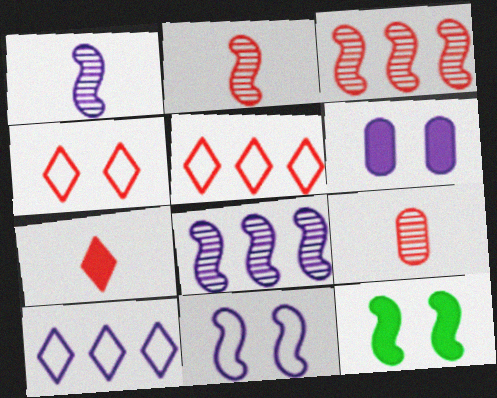[[1, 6, 10], 
[9, 10, 12]]